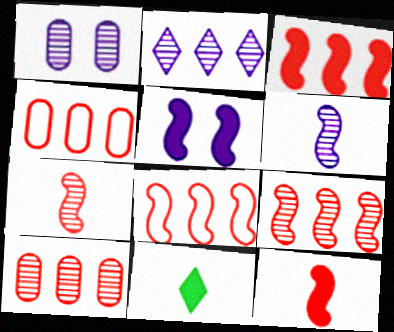[[1, 2, 6], 
[1, 8, 11], 
[3, 8, 9]]